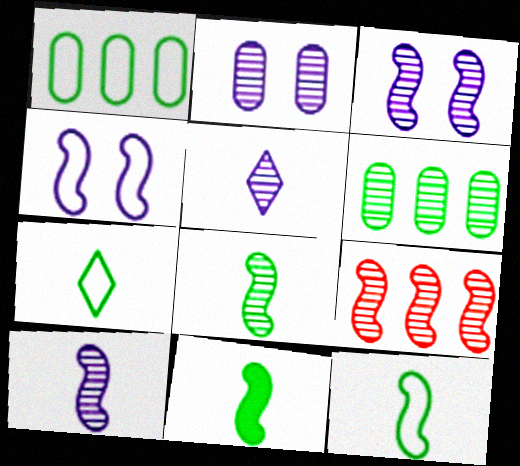[[3, 8, 9], 
[4, 9, 11], 
[8, 11, 12]]